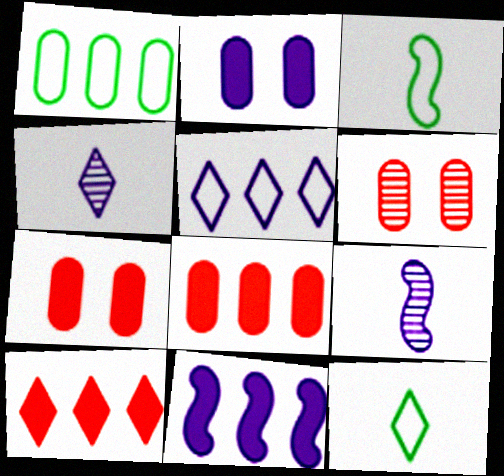[[2, 5, 9], 
[6, 11, 12]]